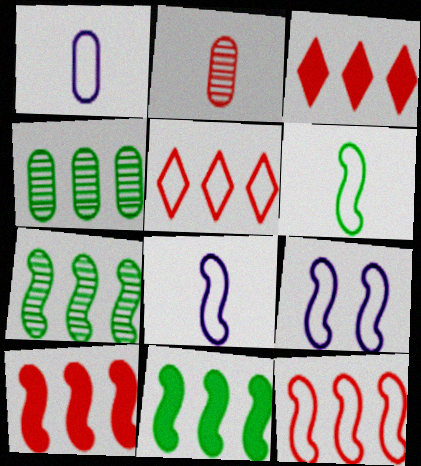[[6, 9, 12]]